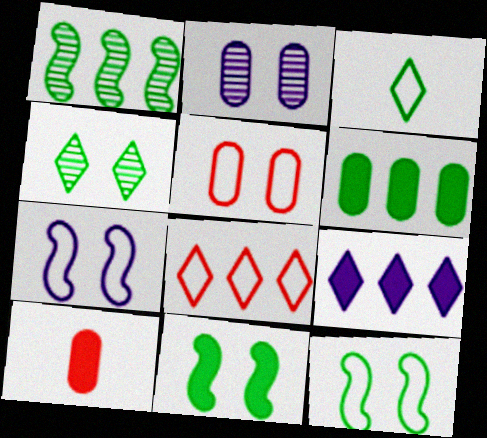[[9, 10, 11]]